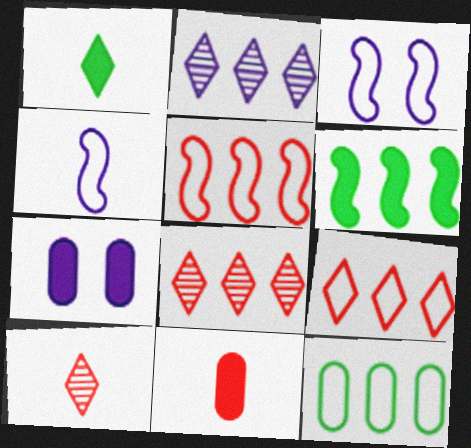[[2, 4, 7]]